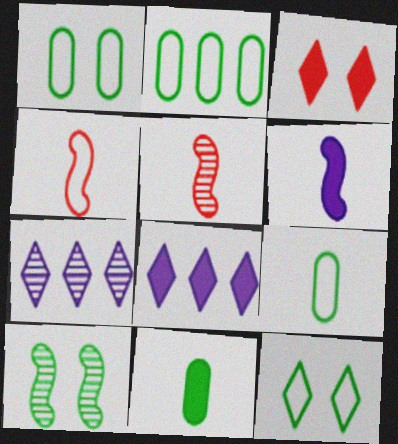[[1, 2, 9], 
[1, 5, 8]]